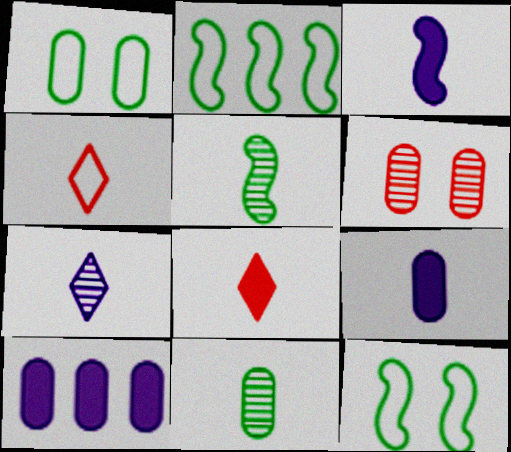[[3, 4, 11], 
[4, 5, 9]]